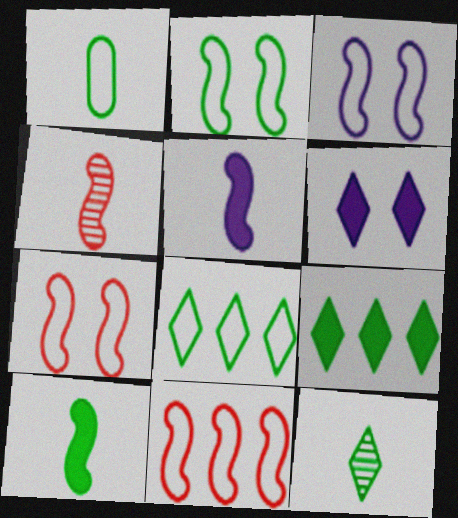[[1, 2, 8], 
[1, 10, 12], 
[2, 3, 7]]